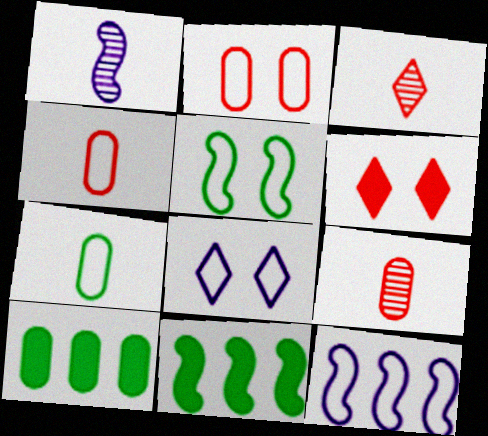[[2, 5, 8], 
[8, 9, 11]]